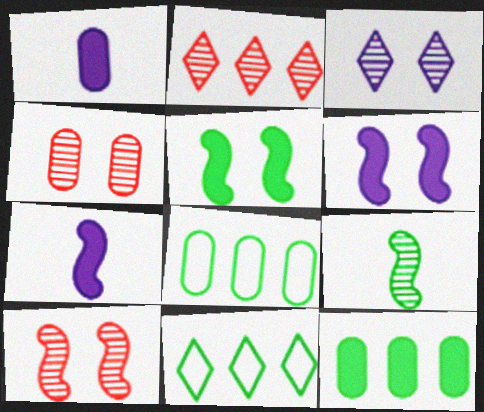[[1, 4, 8], 
[1, 10, 11], 
[4, 7, 11]]